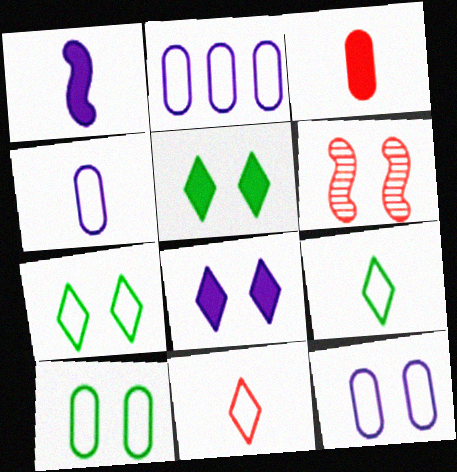[[2, 4, 12], 
[5, 6, 12], 
[6, 8, 10]]